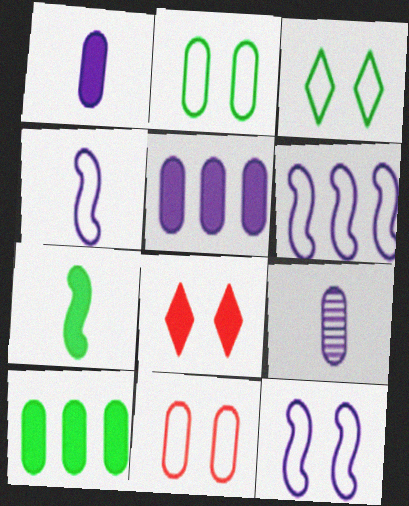[[3, 11, 12], 
[4, 6, 12], 
[5, 7, 8], 
[9, 10, 11]]